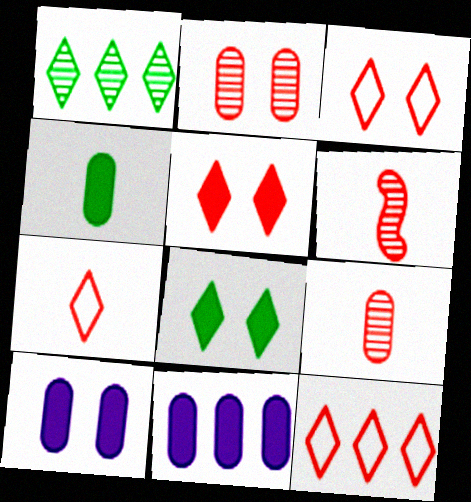[[3, 7, 12]]